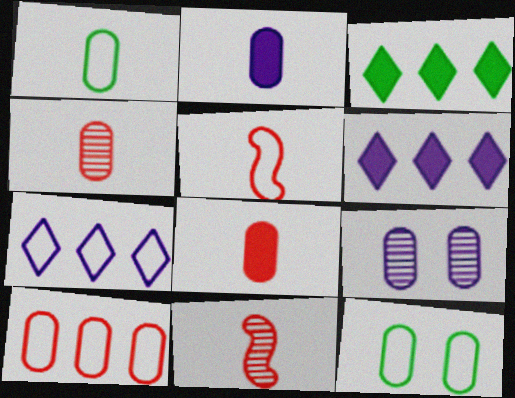[[1, 2, 4], 
[3, 5, 9], 
[5, 7, 12], 
[6, 11, 12]]